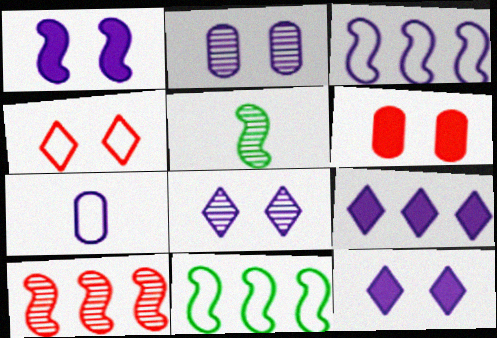[[4, 7, 11]]